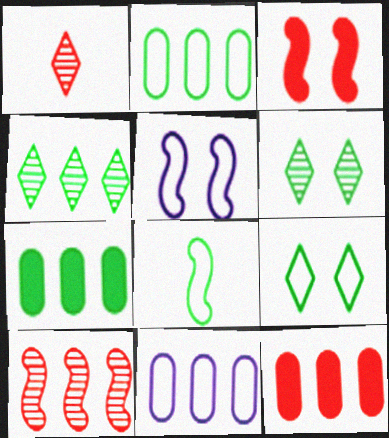[[1, 5, 7], 
[2, 8, 9], 
[6, 7, 8]]